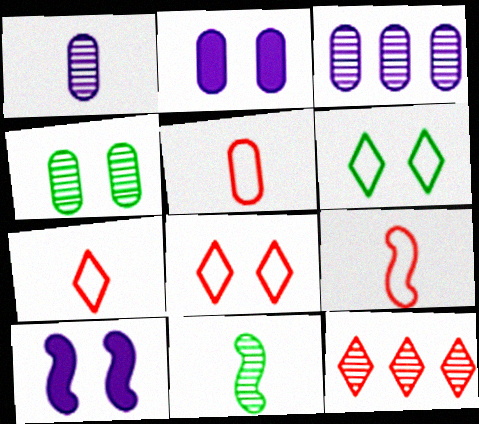[[4, 8, 10], 
[5, 7, 9]]